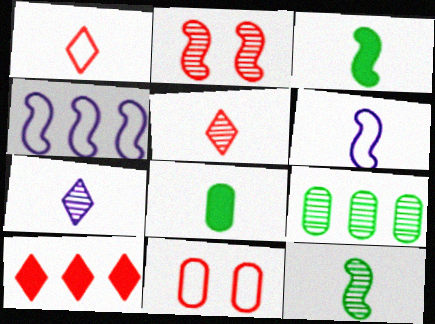[[2, 3, 4], 
[2, 7, 9], 
[4, 9, 10], 
[5, 6, 8]]